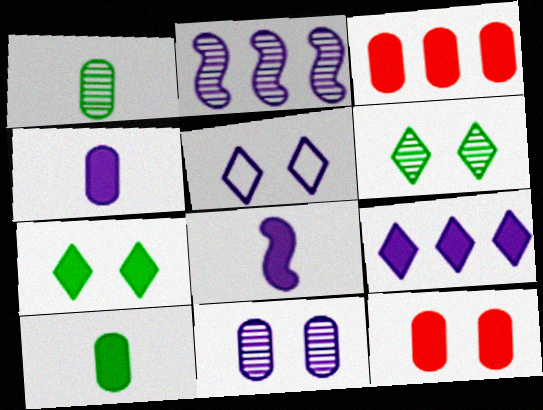[[2, 4, 5], 
[3, 7, 8]]